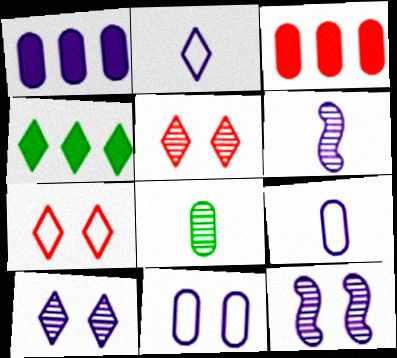[[1, 2, 12], 
[2, 4, 5], 
[3, 8, 11]]